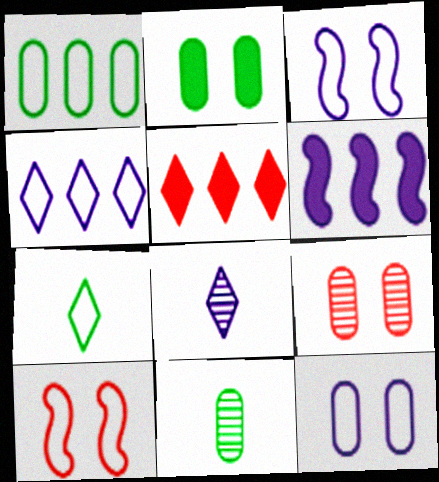[[1, 2, 11], 
[2, 9, 12], 
[3, 5, 11], 
[6, 7, 9], 
[6, 8, 12]]